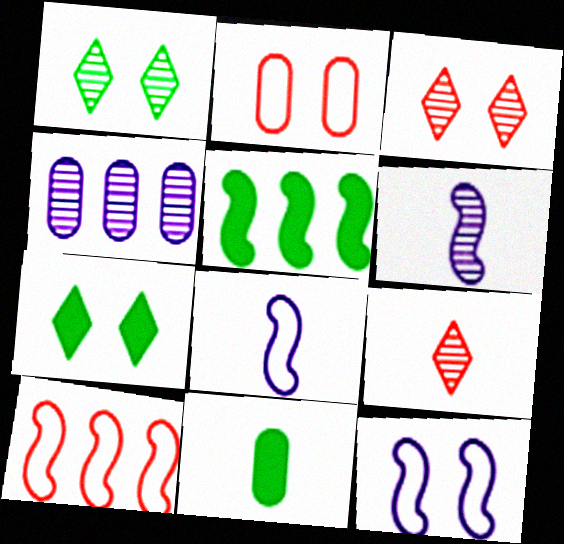[[2, 4, 11], 
[5, 7, 11], 
[8, 9, 11]]